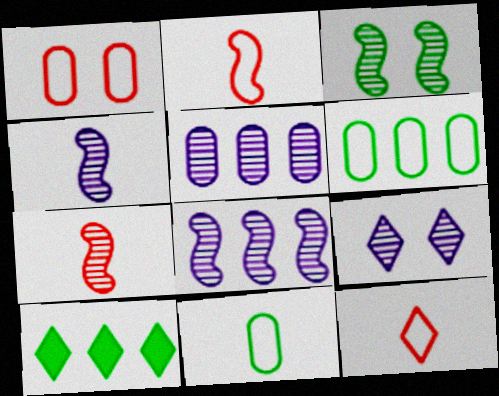[[1, 4, 10], 
[3, 7, 8], 
[3, 10, 11], 
[4, 5, 9], 
[9, 10, 12]]